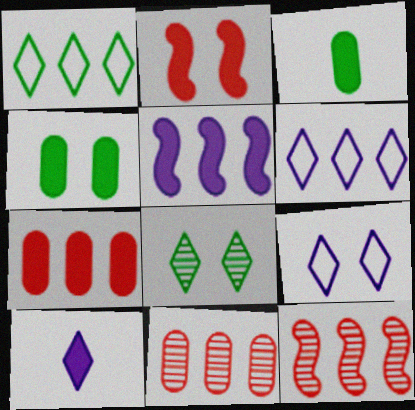[[1, 5, 11], 
[3, 9, 12]]